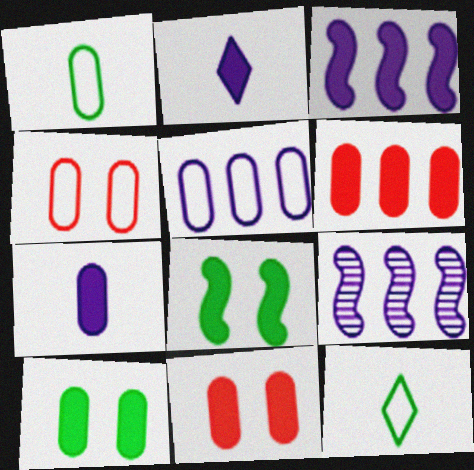[[1, 4, 5], 
[2, 6, 8], 
[6, 7, 10], 
[9, 11, 12]]